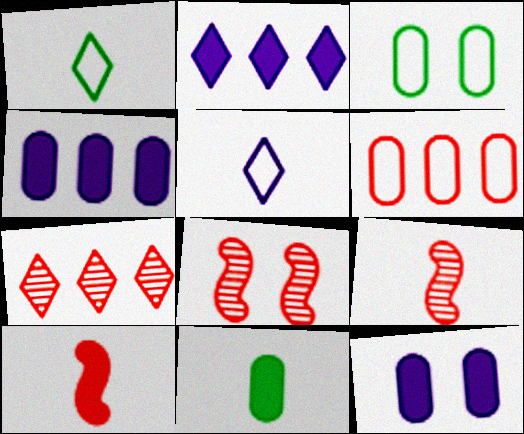[[1, 4, 8], 
[2, 3, 9], 
[5, 9, 11]]